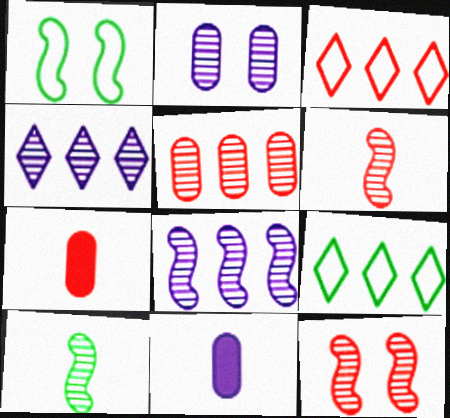[[1, 4, 7], 
[3, 7, 12], 
[8, 10, 12], 
[9, 11, 12]]